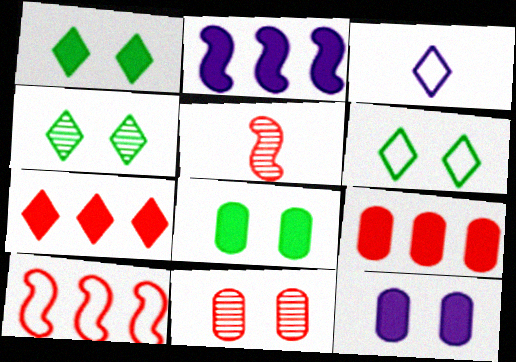[[1, 4, 6], 
[3, 4, 7]]